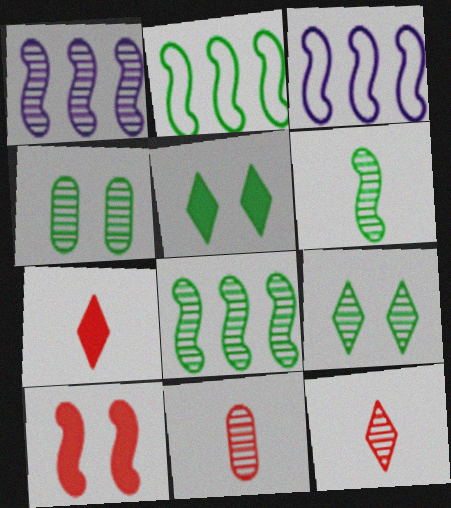[[1, 4, 12], 
[1, 9, 11], 
[3, 4, 7], 
[3, 5, 11], 
[3, 6, 10]]